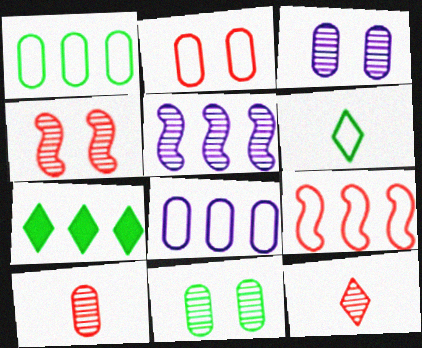[[5, 11, 12]]